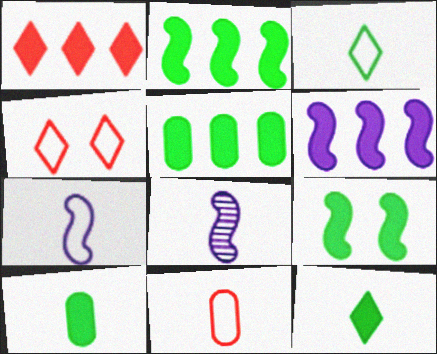[[1, 5, 6], 
[3, 7, 11], 
[4, 5, 8], 
[5, 9, 12], 
[8, 11, 12]]